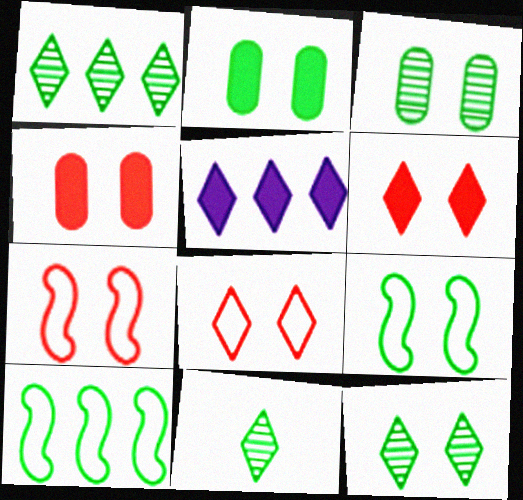[[1, 11, 12], 
[2, 9, 12], 
[2, 10, 11], 
[5, 8, 11]]